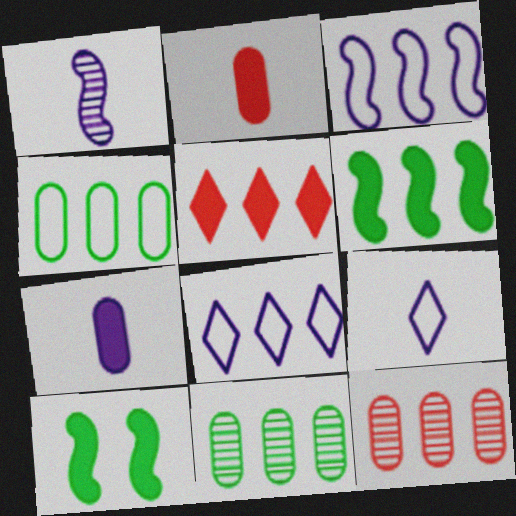[[1, 7, 9], 
[3, 5, 11], 
[5, 7, 10], 
[6, 8, 12], 
[9, 10, 12]]